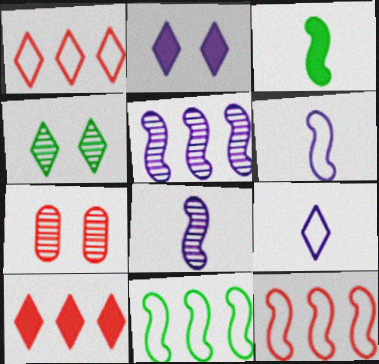[[4, 9, 10]]